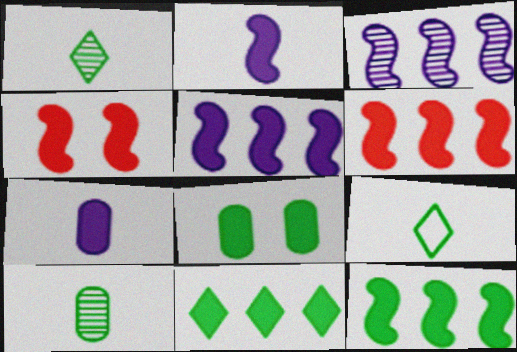[[2, 4, 12], 
[4, 7, 11], 
[5, 6, 12]]